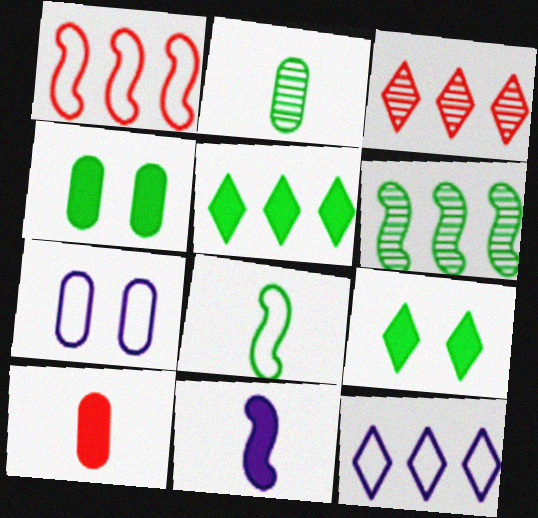[[3, 5, 12]]